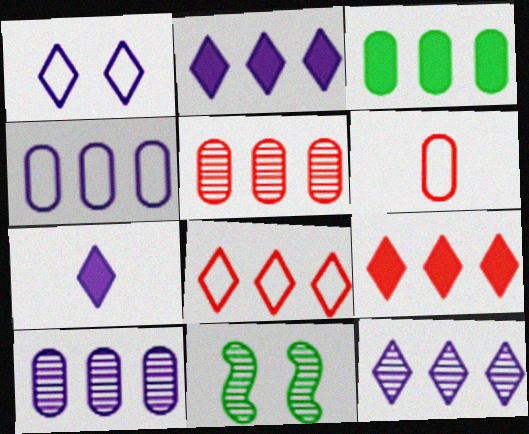[[1, 7, 12], 
[2, 6, 11], 
[3, 4, 5]]